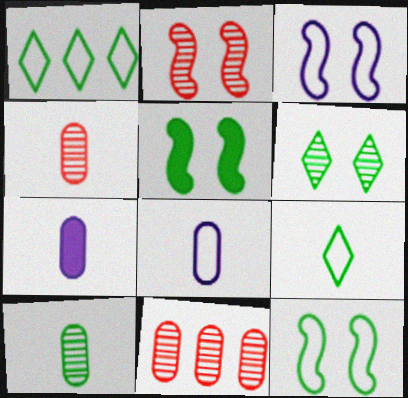[[1, 2, 7], 
[1, 5, 10], 
[2, 3, 5]]